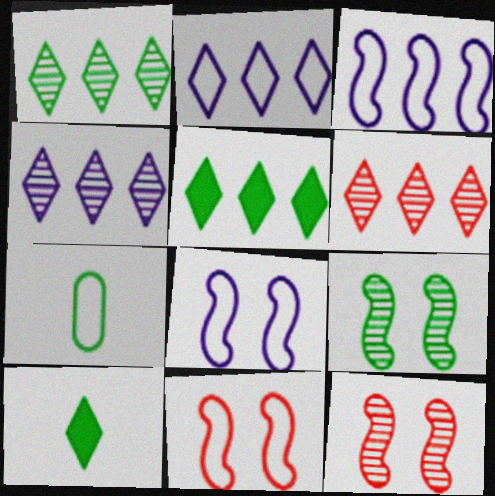[[1, 4, 6], 
[2, 5, 6], 
[2, 7, 11], 
[5, 7, 9]]